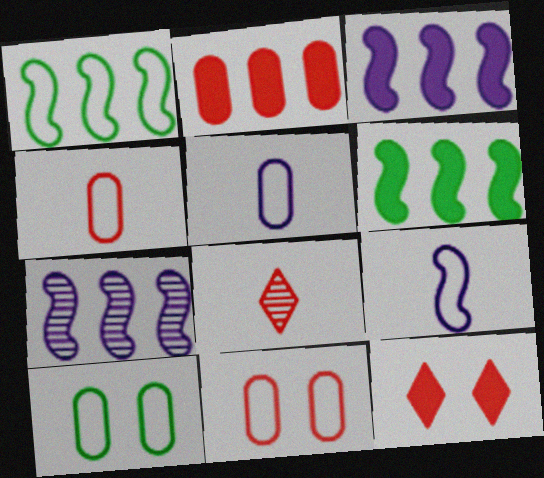[[3, 8, 10]]